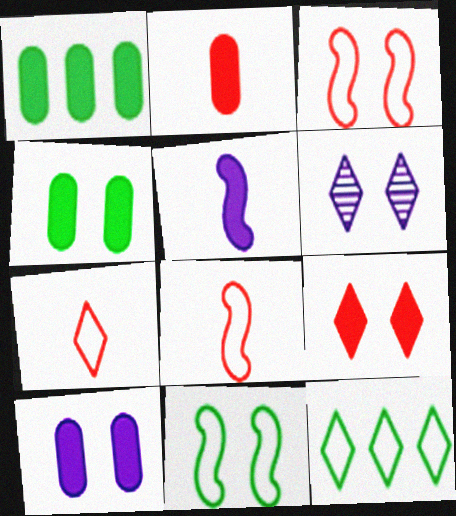[[1, 2, 10], 
[1, 5, 9], 
[1, 6, 8], 
[3, 4, 6]]